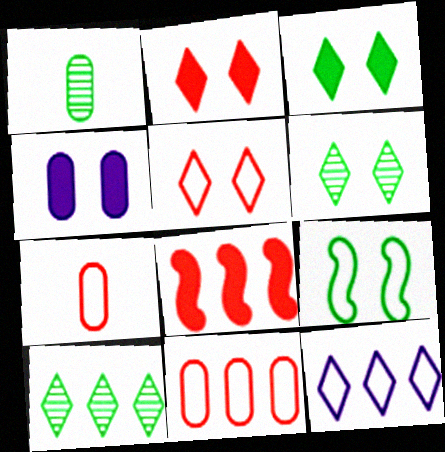[[1, 4, 11], 
[7, 9, 12]]